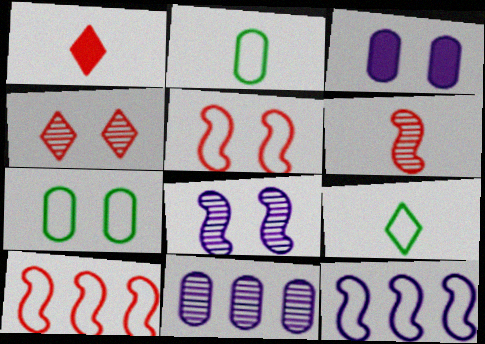[]